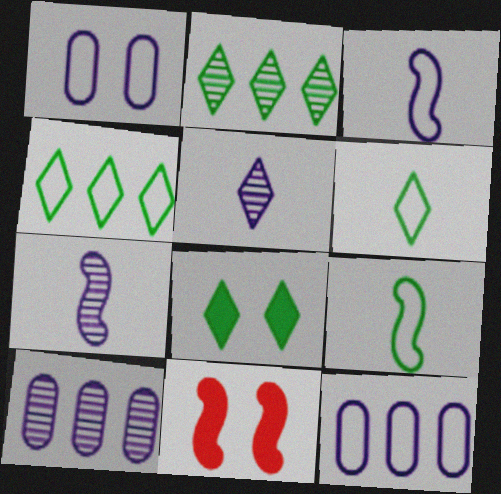[[2, 6, 8], 
[6, 10, 11]]